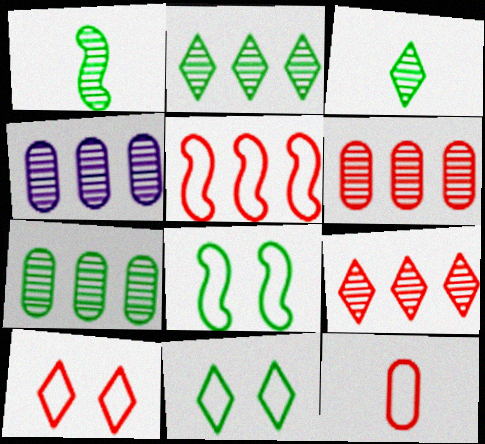[[4, 6, 7], 
[5, 10, 12]]